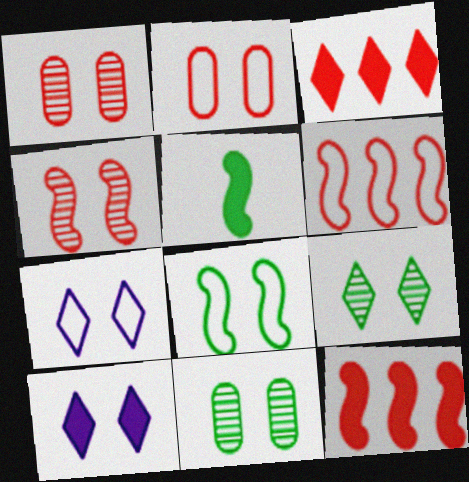[[1, 8, 10], 
[2, 7, 8]]